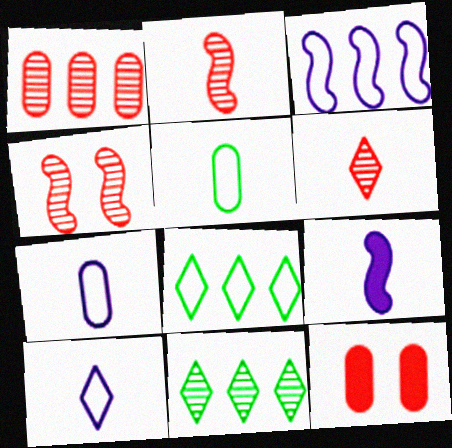[[1, 4, 6], 
[5, 6, 9]]